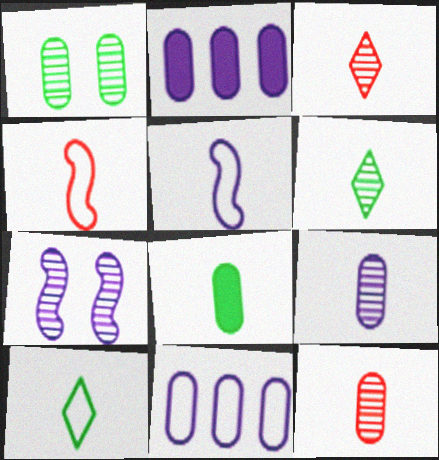[[3, 5, 8]]